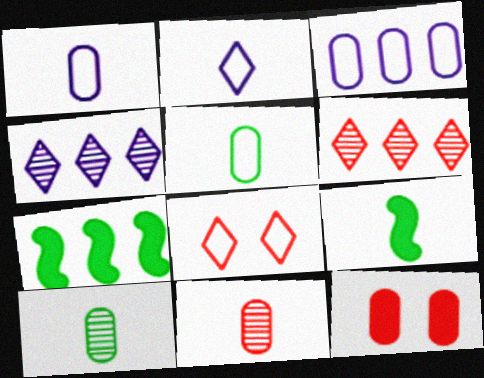[[2, 9, 11], 
[3, 6, 7], 
[3, 10, 12]]